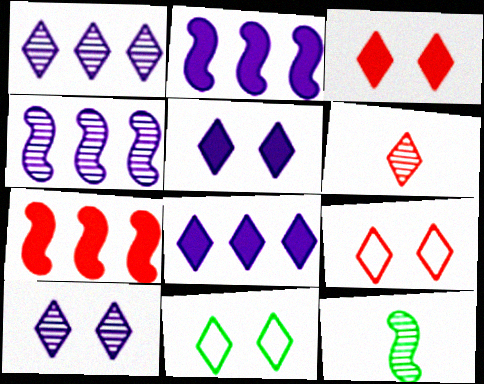[[3, 10, 11], 
[6, 8, 11]]